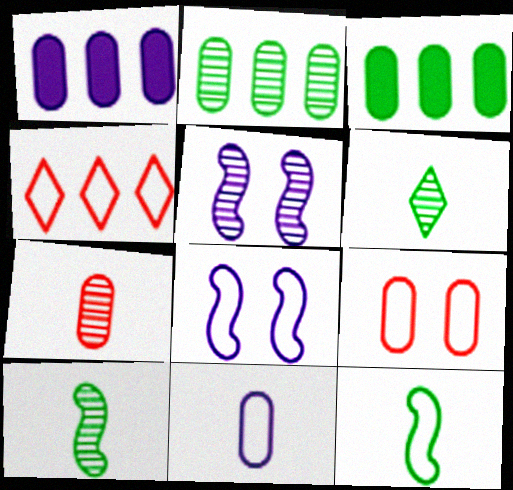[]